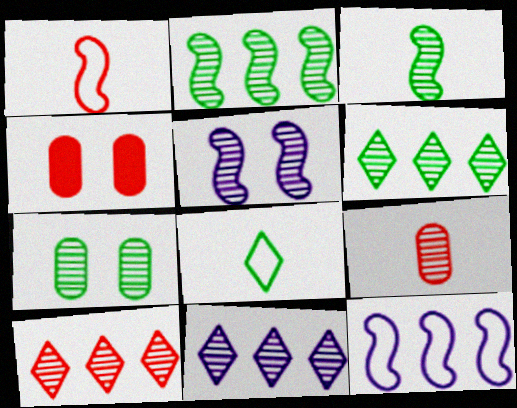[[1, 4, 10], 
[3, 6, 7], 
[5, 6, 9], 
[6, 10, 11]]